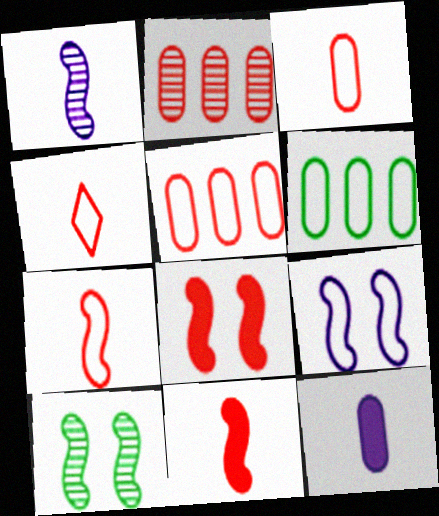[[2, 4, 8], 
[3, 4, 7], 
[4, 6, 9], 
[8, 9, 10]]